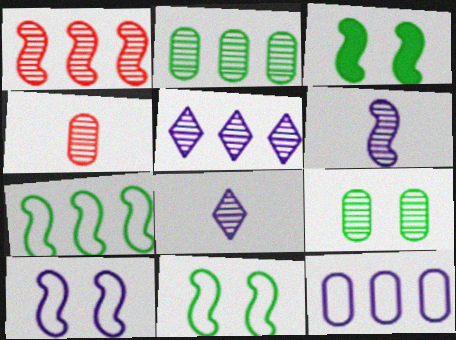[[1, 2, 5], 
[1, 8, 9]]